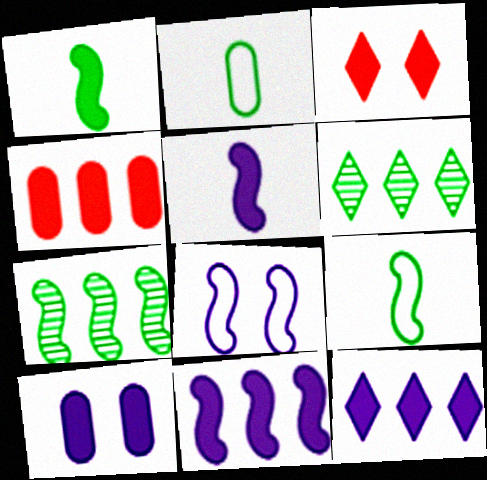[[5, 10, 12]]